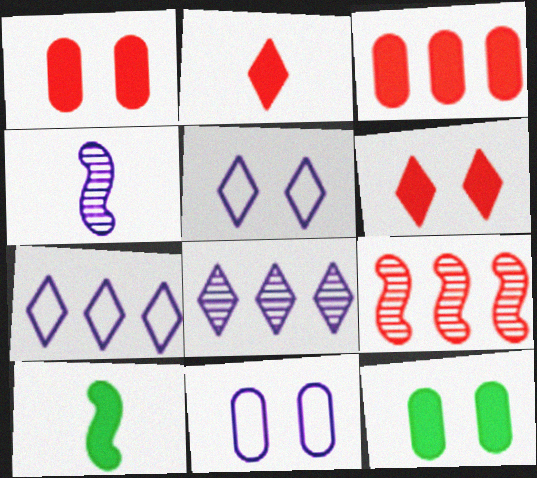[]